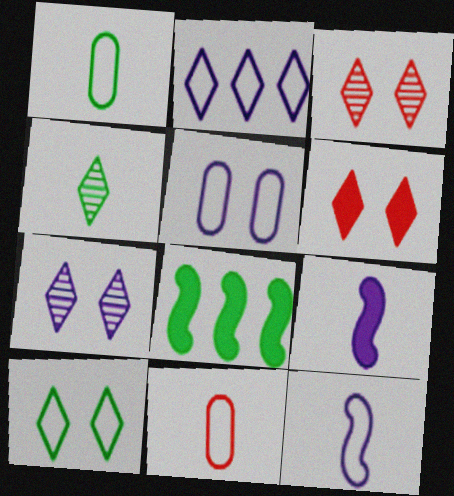[[2, 4, 6], 
[2, 5, 12], 
[4, 9, 11], 
[6, 7, 10], 
[7, 8, 11]]